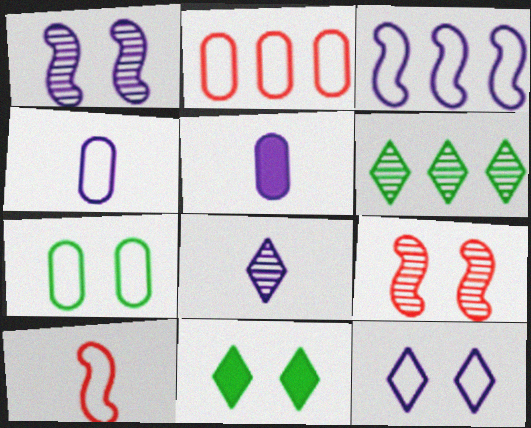[[2, 4, 7], 
[3, 4, 12]]